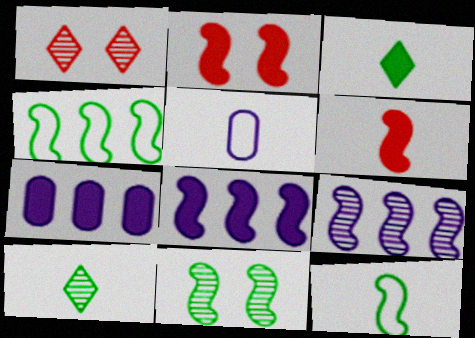[[1, 7, 12], 
[2, 3, 7], 
[2, 9, 12], 
[5, 6, 10]]